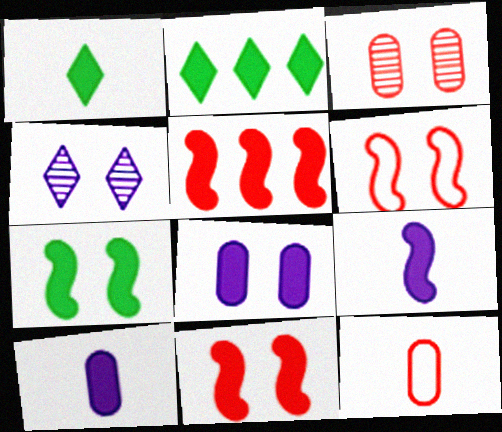[[1, 5, 8], 
[2, 10, 11], 
[5, 7, 9]]